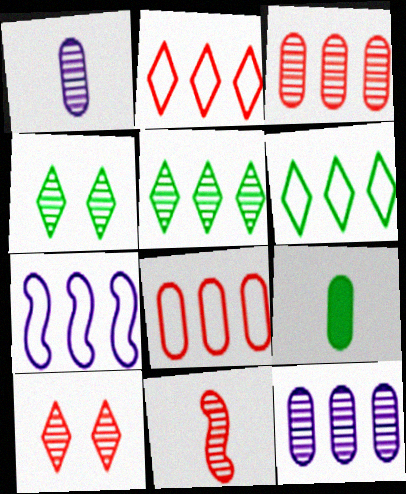[[3, 10, 11], 
[4, 11, 12], 
[6, 7, 8], 
[7, 9, 10]]